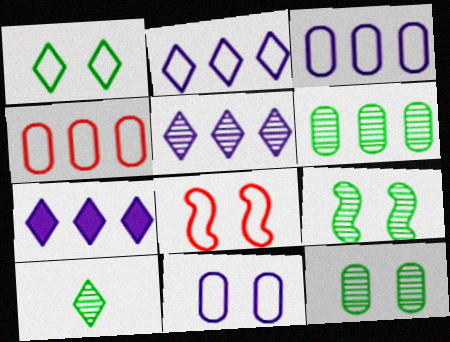[[1, 8, 11], 
[2, 5, 7], 
[6, 9, 10]]